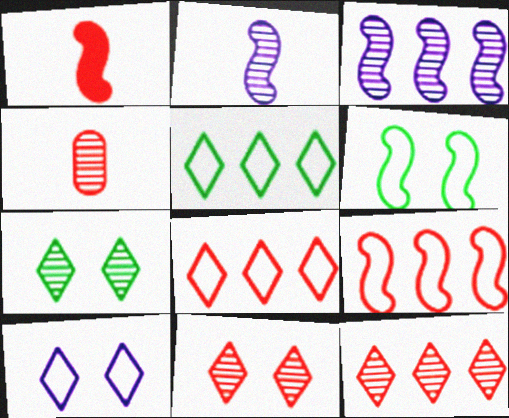[[1, 3, 6], 
[3, 4, 7]]